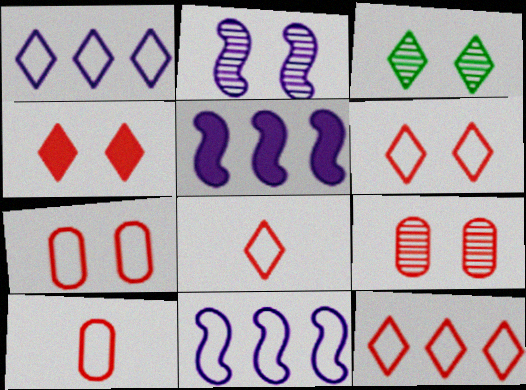[[2, 3, 9], 
[3, 5, 10], 
[6, 8, 12]]